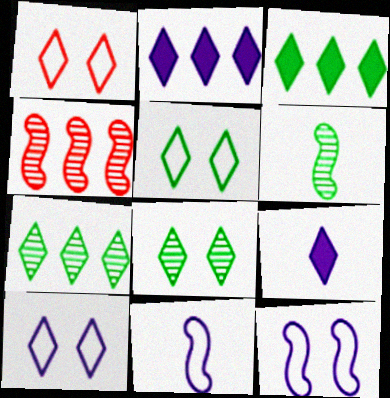[[1, 5, 10], 
[1, 7, 9]]